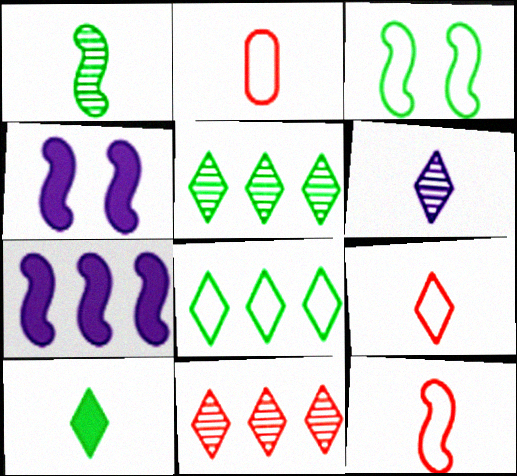[[2, 4, 5], 
[2, 9, 12], 
[6, 9, 10]]